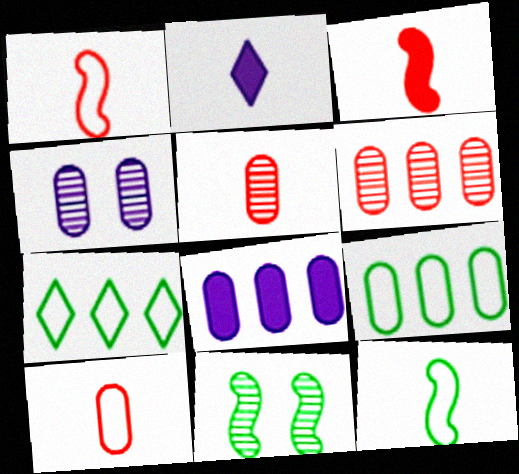[[2, 5, 12], 
[3, 4, 7], 
[6, 8, 9]]